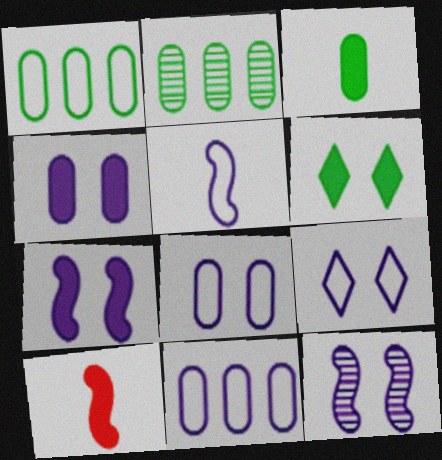[[2, 9, 10], 
[4, 9, 12], 
[5, 9, 11]]